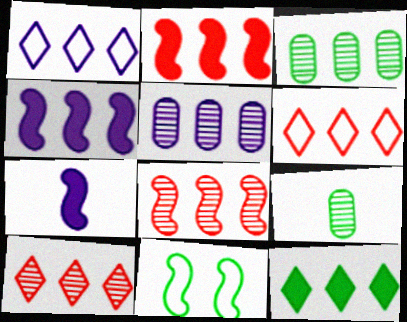[[1, 2, 3], 
[1, 4, 5], 
[1, 10, 12], 
[3, 4, 6], 
[7, 8, 11], 
[9, 11, 12]]